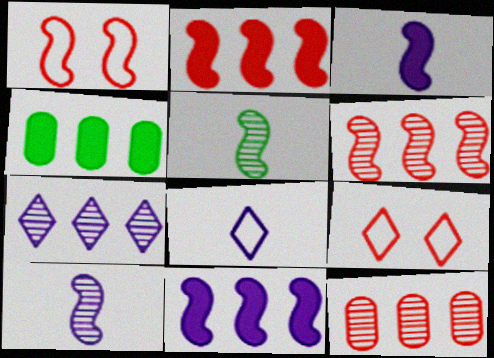[[1, 5, 11], 
[4, 9, 10]]